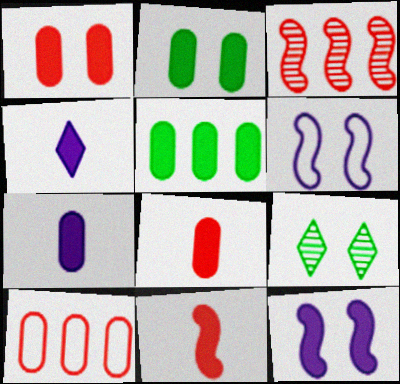[[1, 5, 7], 
[1, 6, 9]]